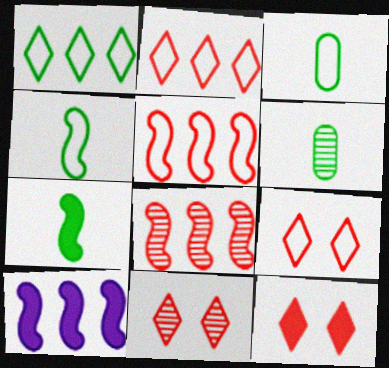[[3, 10, 11], 
[6, 9, 10], 
[9, 11, 12]]